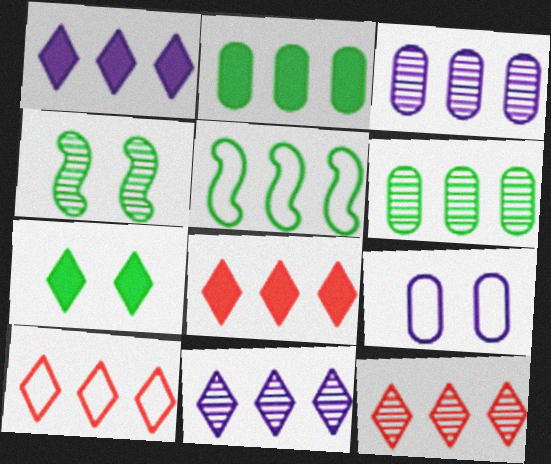[[3, 5, 8], 
[8, 10, 12]]